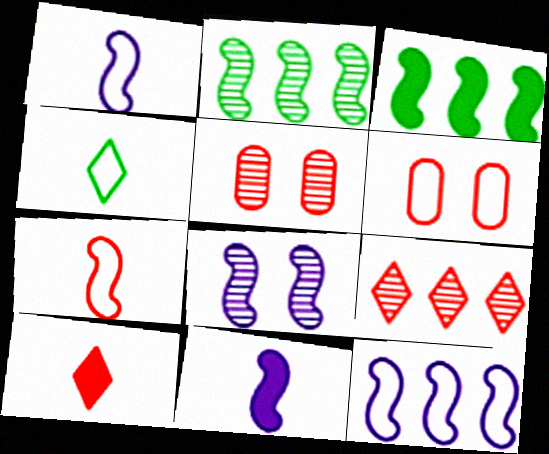[[3, 7, 8], 
[4, 6, 12], 
[8, 11, 12]]